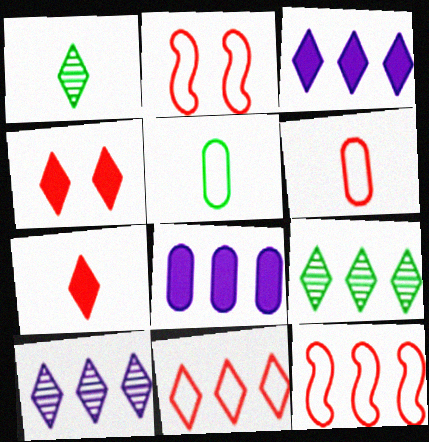[[1, 2, 8], 
[2, 6, 11], 
[3, 9, 11], 
[8, 9, 12]]